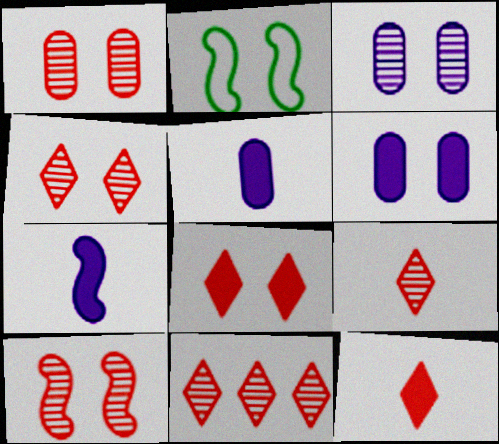[[1, 4, 10], 
[2, 3, 8], 
[2, 4, 6], 
[2, 5, 11], 
[4, 9, 11]]